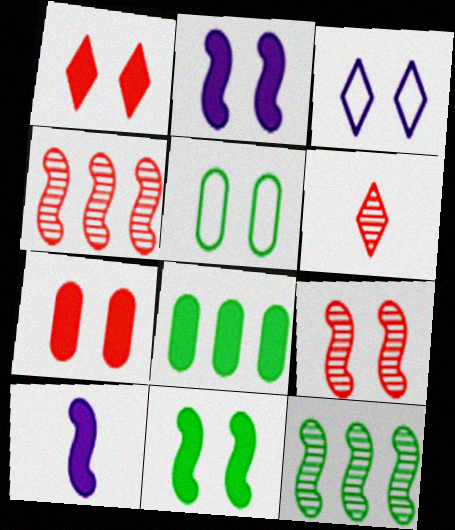[[1, 8, 10]]